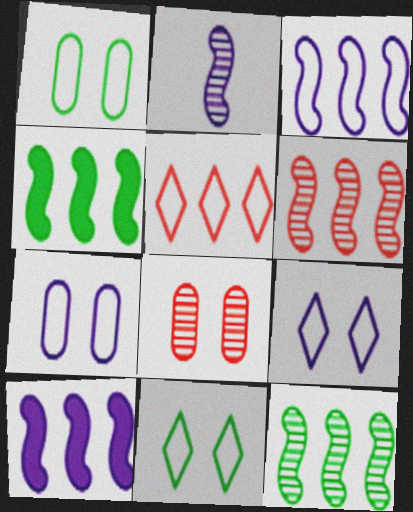[[3, 4, 6]]